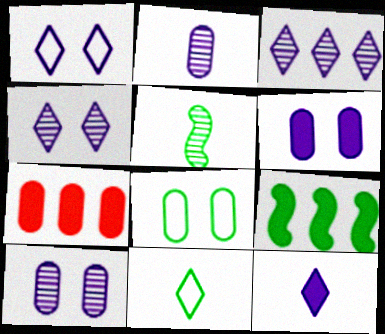[[1, 3, 12], 
[1, 5, 7], 
[2, 7, 8]]